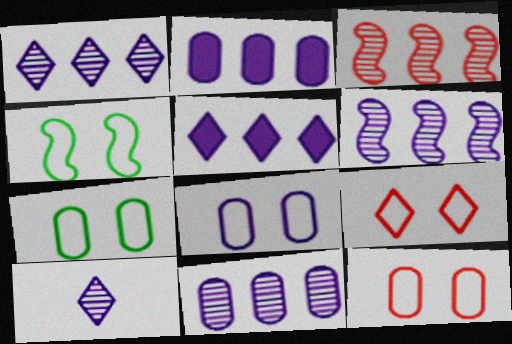[[1, 6, 11], 
[4, 8, 9], 
[7, 8, 12]]